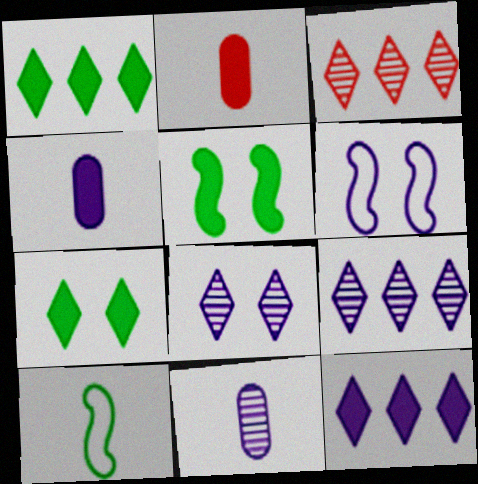[[2, 5, 12], 
[4, 6, 9], 
[6, 11, 12]]